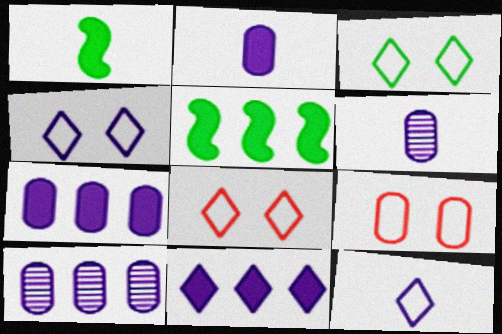[[1, 8, 10], 
[3, 4, 8], 
[5, 6, 8]]